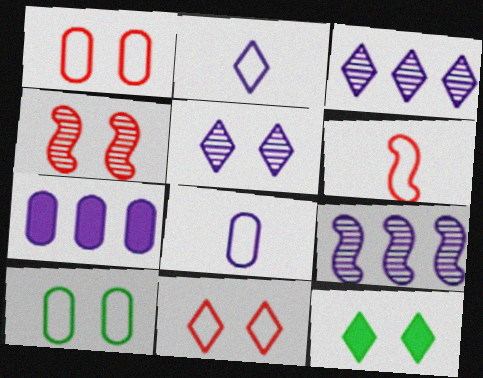[[5, 11, 12]]